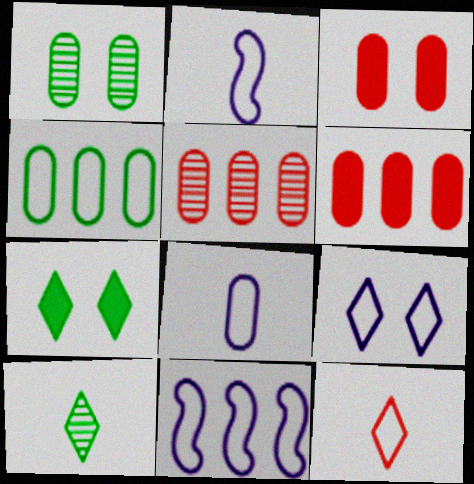[[1, 6, 8], 
[2, 5, 7], 
[3, 10, 11], 
[8, 9, 11]]